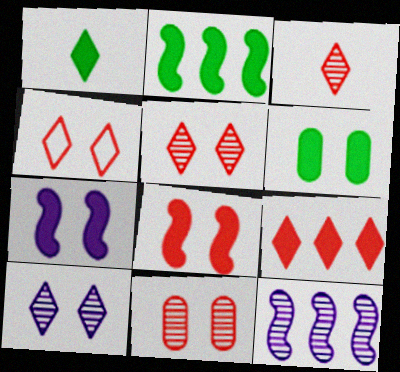[[1, 2, 6], 
[3, 4, 9], 
[4, 8, 11]]